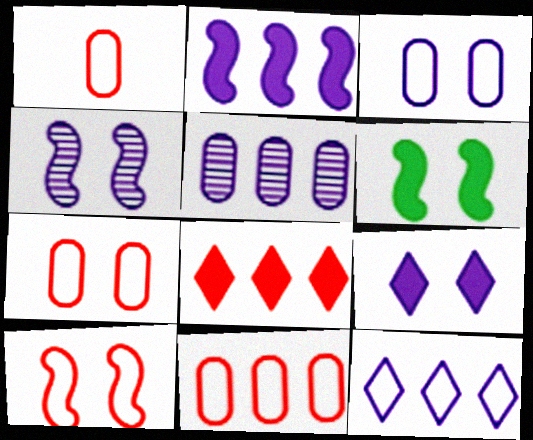[[1, 7, 11], 
[2, 5, 12], 
[3, 4, 9], 
[4, 6, 10]]